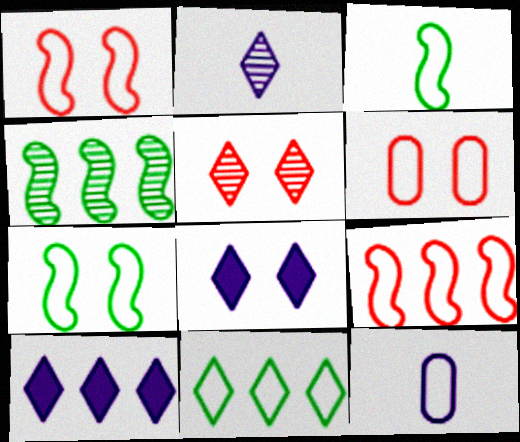[[1, 11, 12]]